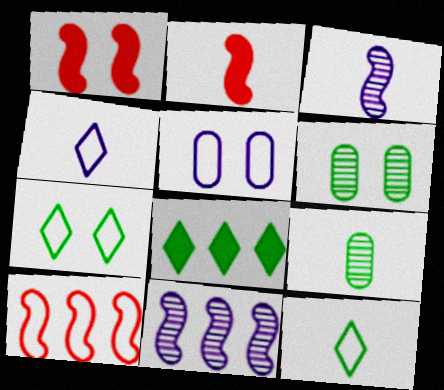[[2, 4, 9], 
[5, 10, 12]]